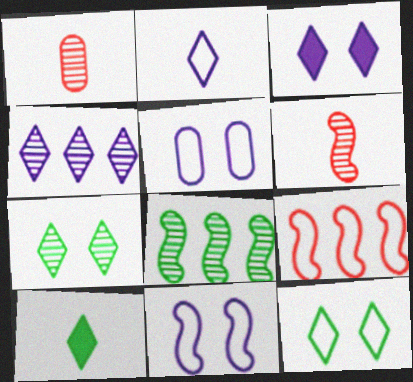[[2, 3, 4]]